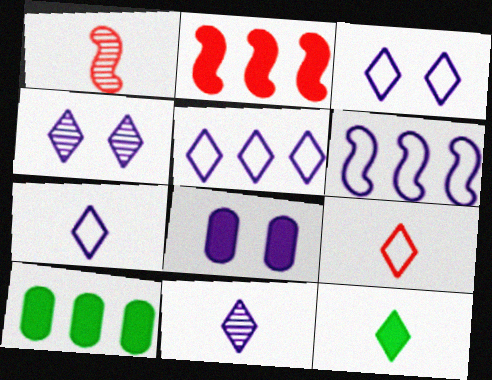[[1, 3, 10], 
[2, 8, 12], 
[3, 5, 7], 
[6, 8, 11], 
[9, 11, 12]]